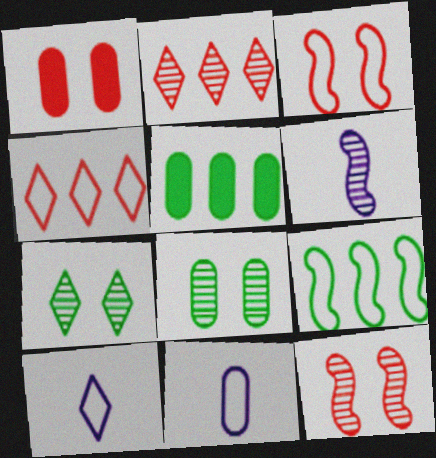[[2, 6, 8], 
[5, 10, 12]]